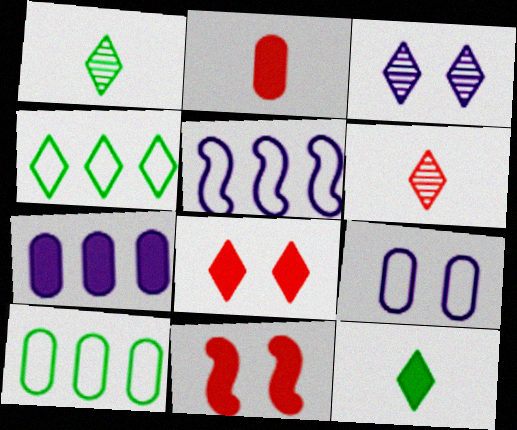[[7, 11, 12]]